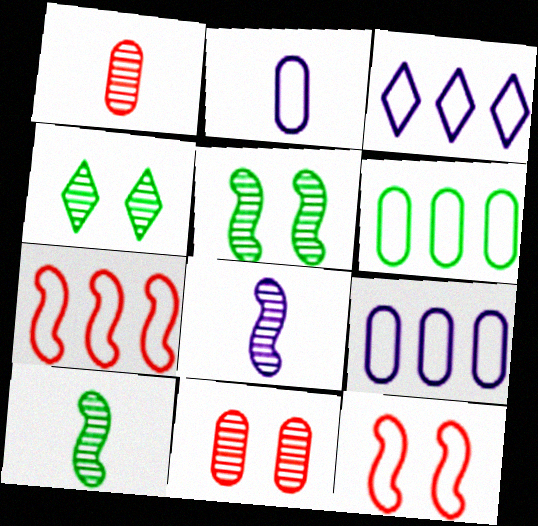[[3, 6, 7]]